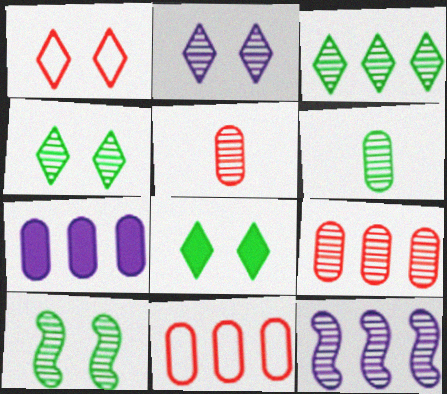[[1, 2, 8], 
[3, 6, 10], 
[3, 9, 12], 
[4, 5, 12]]